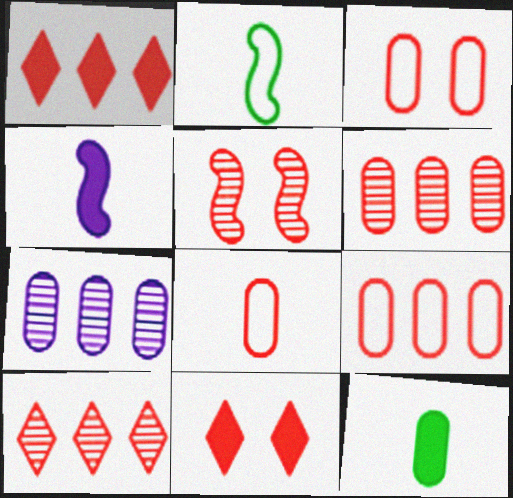[[1, 5, 8], 
[2, 7, 11], 
[3, 5, 11], 
[3, 7, 12], 
[3, 8, 9]]